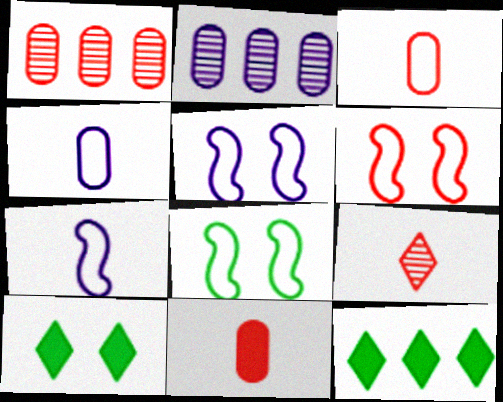[[1, 7, 10], 
[5, 6, 8]]